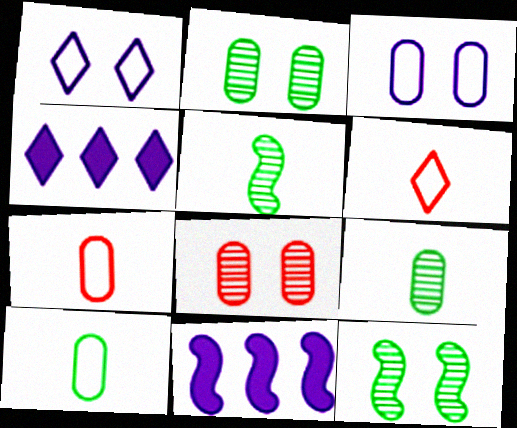[[2, 6, 11], 
[4, 7, 12]]